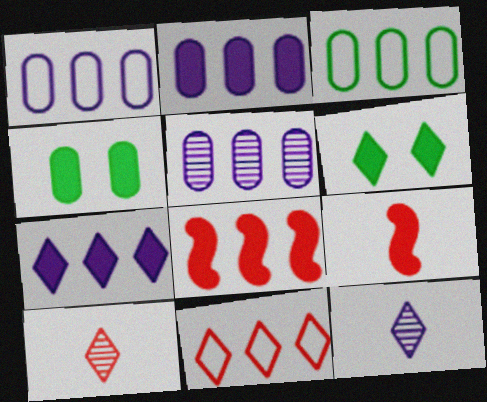[[1, 2, 5], 
[2, 6, 9], 
[4, 7, 9], 
[6, 11, 12]]